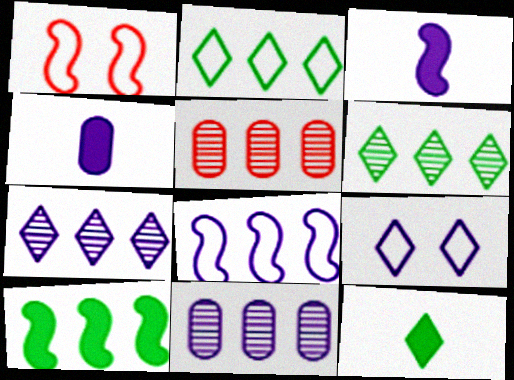[[1, 4, 6], 
[1, 11, 12], 
[3, 9, 11]]